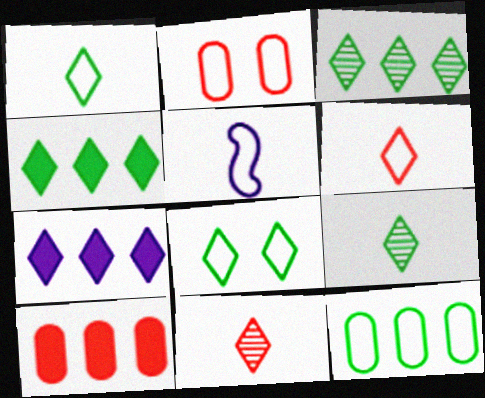[[4, 8, 9], 
[7, 8, 11]]